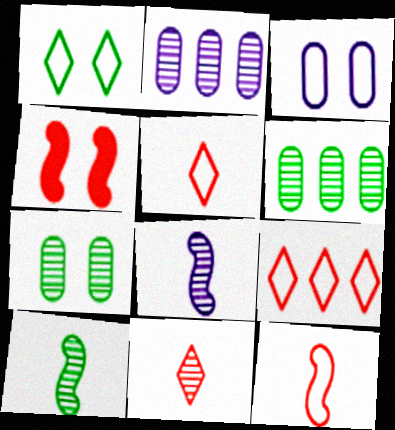[]